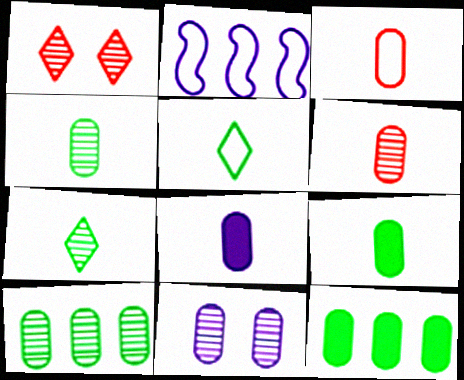[[1, 2, 9], 
[3, 4, 8], 
[3, 11, 12], 
[6, 10, 11]]